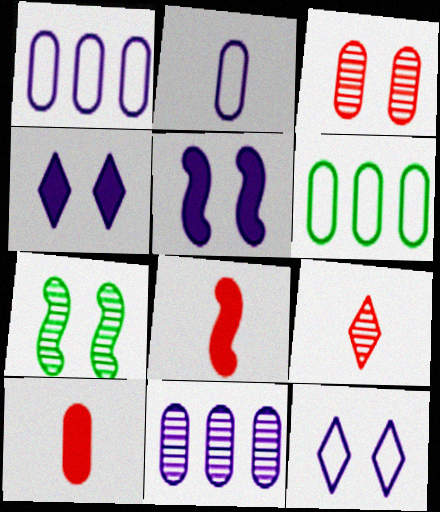[[5, 6, 9], 
[7, 9, 11]]